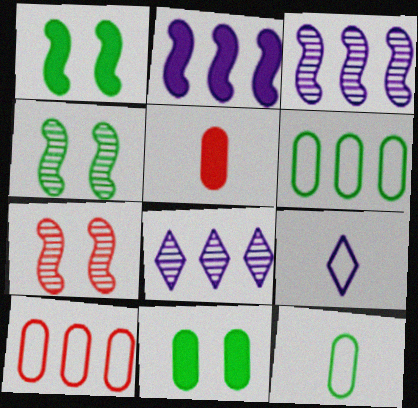[]